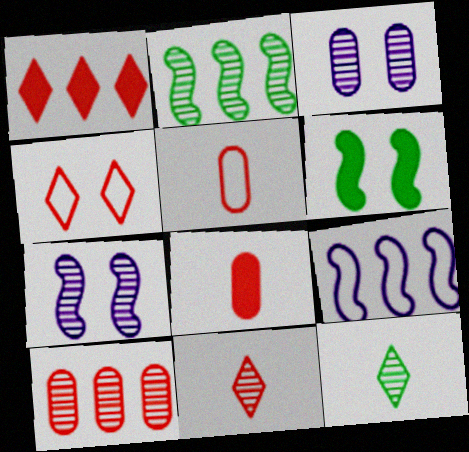[[1, 4, 11], 
[2, 3, 11], 
[3, 4, 6], 
[7, 10, 12]]